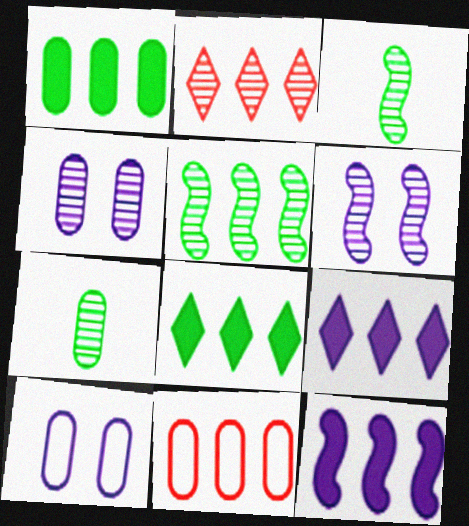[[2, 3, 4], 
[2, 6, 7], 
[5, 9, 11]]